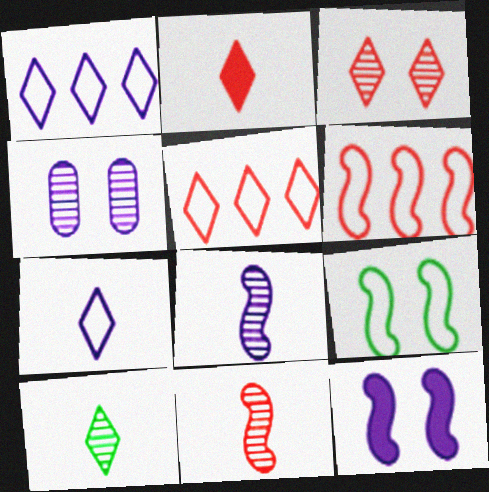[[2, 3, 5], 
[2, 7, 10]]